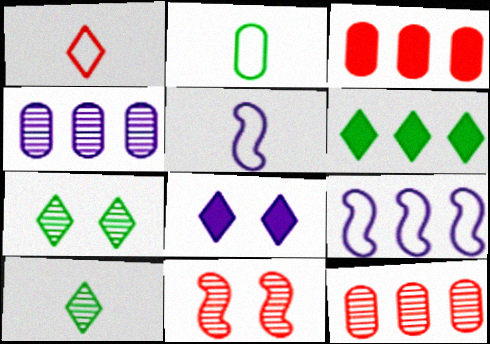[[1, 2, 5], 
[1, 3, 11], 
[3, 5, 7], 
[4, 5, 8], 
[4, 10, 11], 
[6, 9, 12]]